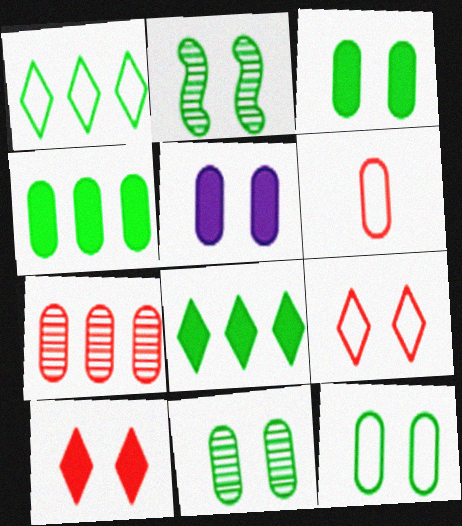[[2, 5, 9], 
[3, 11, 12]]